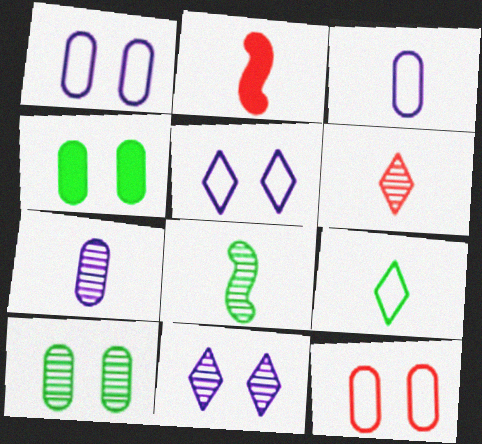[[2, 7, 9], 
[6, 7, 8]]